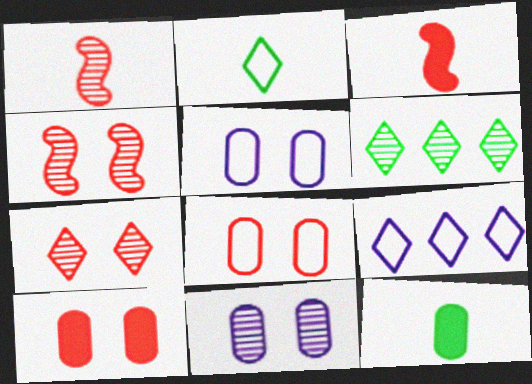[[1, 6, 11], 
[3, 5, 6], 
[4, 9, 12]]